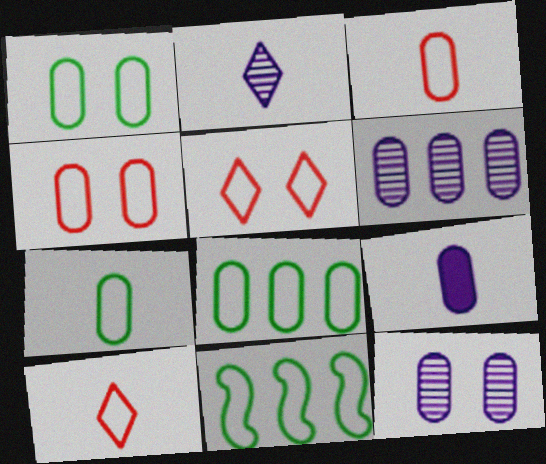[[1, 7, 8]]